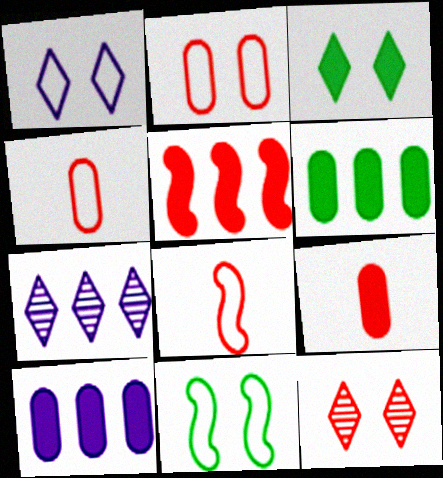[[1, 2, 11], 
[1, 3, 12], 
[4, 5, 12], 
[7, 9, 11]]